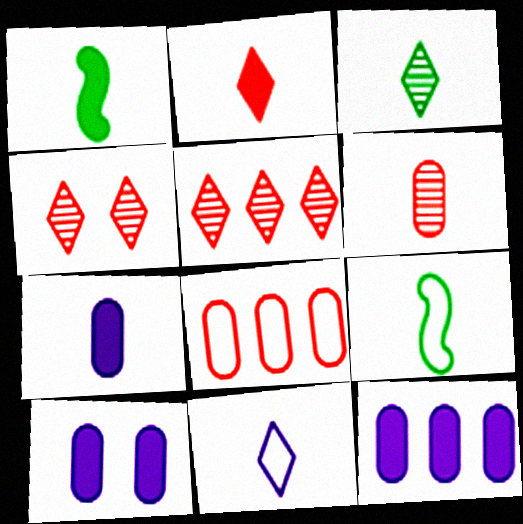[[1, 2, 7], 
[1, 6, 11], 
[2, 3, 11], 
[4, 9, 12], 
[5, 9, 10], 
[7, 10, 12]]